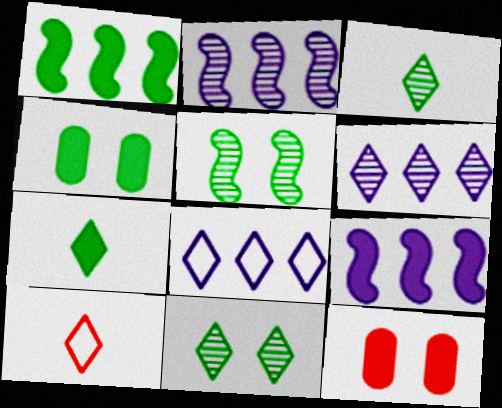[[1, 4, 7], 
[2, 4, 10], 
[7, 9, 12]]